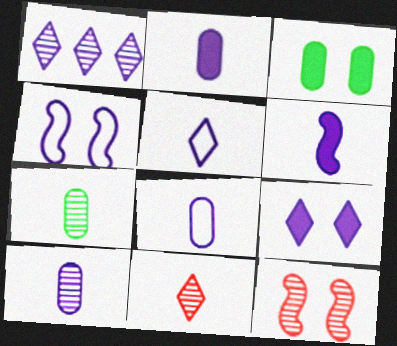[[1, 2, 4], 
[1, 5, 9], 
[1, 7, 12], 
[2, 8, 10], 
[5, 6, 10]]